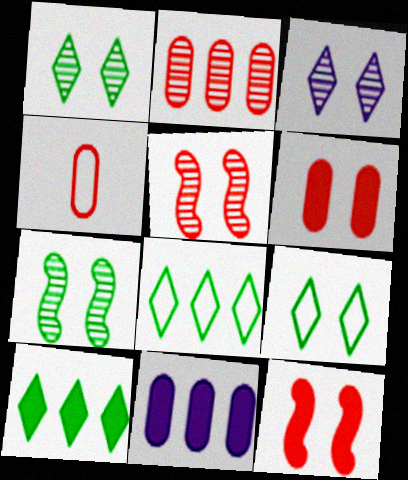[[2, 4, 6]]